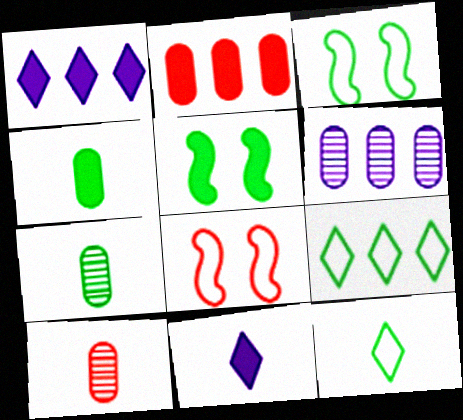[[1, 3, 10], 
[1, 7, 8], 
[2, 5, 11], 
[5, 7, 9]]